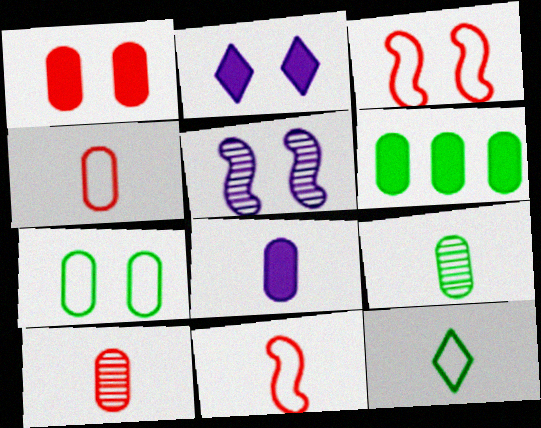[[1, 6, 8], 
[4, 8, 9], 
[6, 7, 9]]